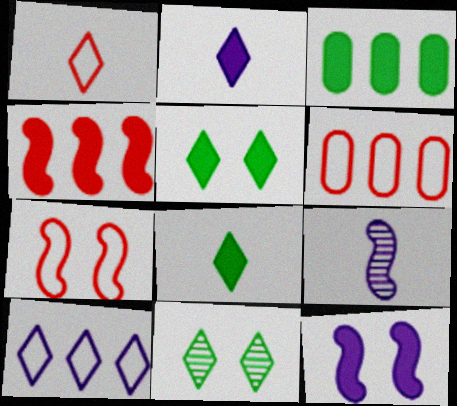[[1, 6, 7], 
[5, 6, 9]]